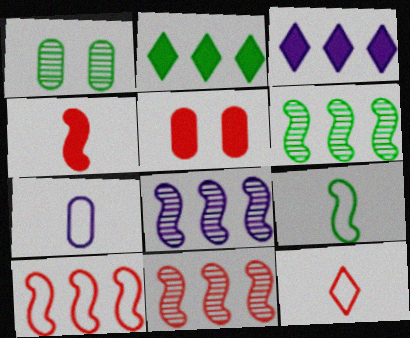[[1, 2, 9], 
[5, 11, 12], 
[6, 8, 11], 
[7, 9, 12]]